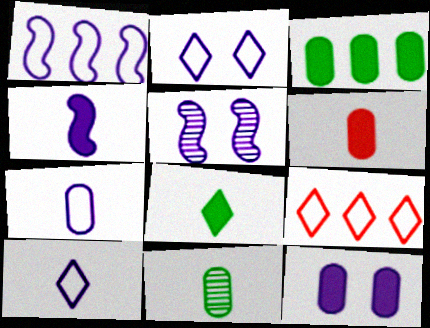[[1, 2, 7], 
[1, 4, 5], 
[2, 5, 12], 
[3, 6, 12], 
[4, 6, 8], 
[6, 7, 11]]